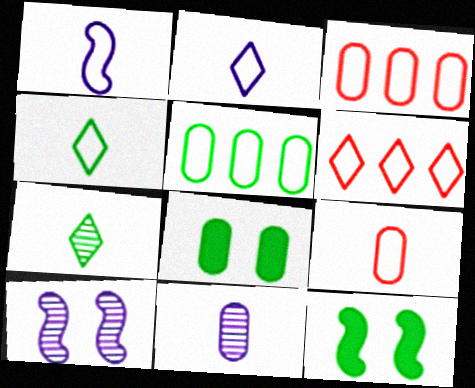[[1, 4, 9], 
[3, 8, 11], 
[5, 7, 12], 
[6, 11, 12]]